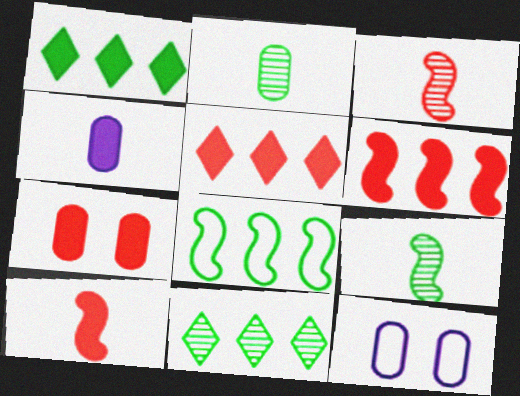[[1, 3, 12], 
[5, 7, 10], 
[5, 9, 12], 
[10, 11, 12]]